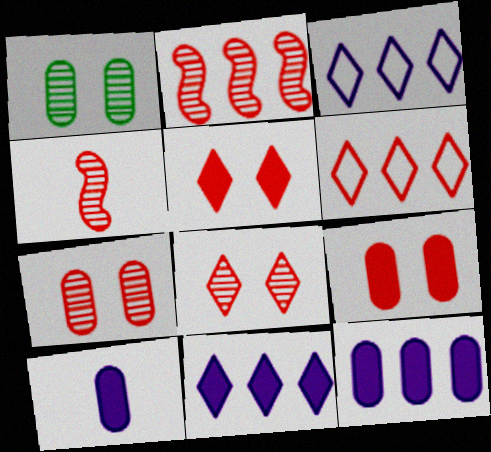[[4, 6, 9]]